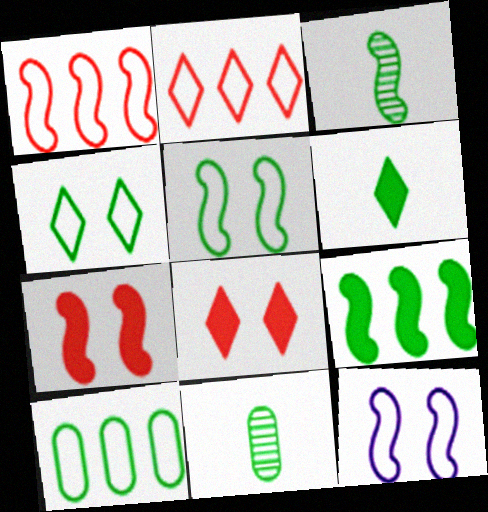[[3, 5, 9], 
[4, 9, 11]]